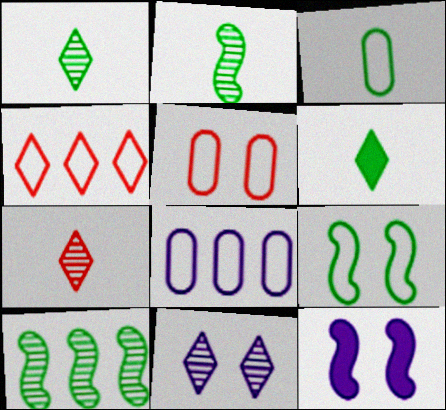[[2, 3, 6], 
[3, 5, 8], 
[4, 6, 11]]